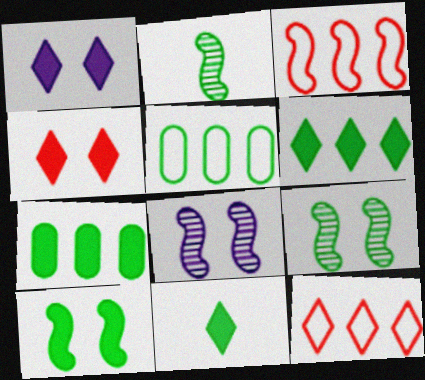[[5, 9, 11], 
[7, 10, 11]]